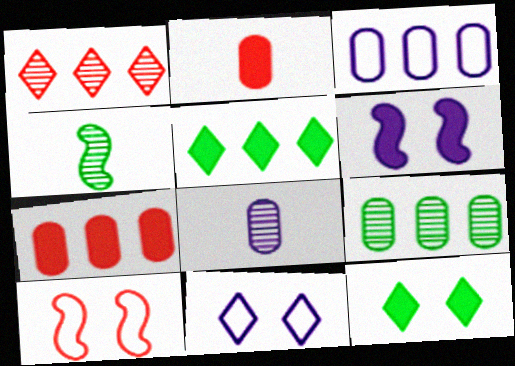[[1, 2, 10], 
[2, 5, 6], 
[3, 7, 9], 
[4, 7, 11], 
[5, 8, 10]]